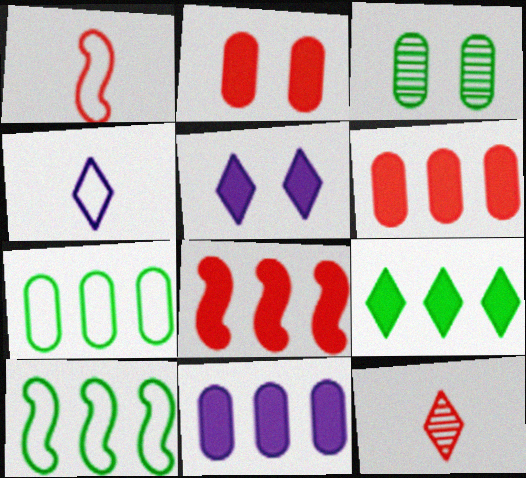[[3, 4, 8], 
[8, 9, 11]]